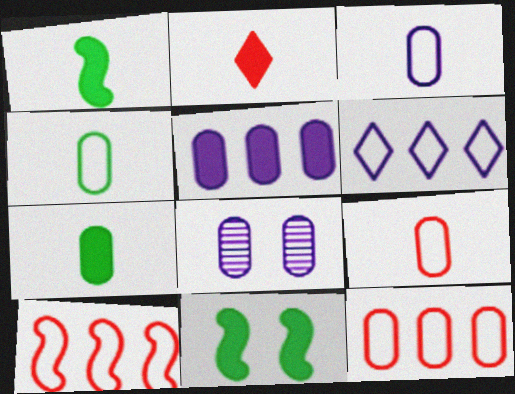[[2, 5, 11], 
[3, 4, 9], 
[3, 5, 8], 
[7, 8, 12]]